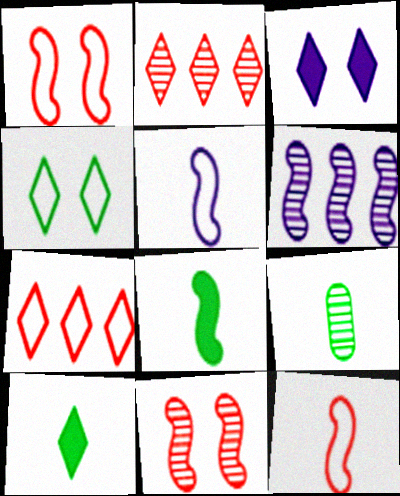[[1, 6, 8]]